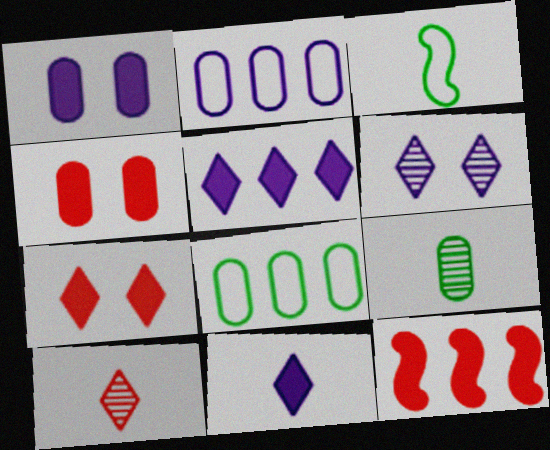[[2, 4, 9]]